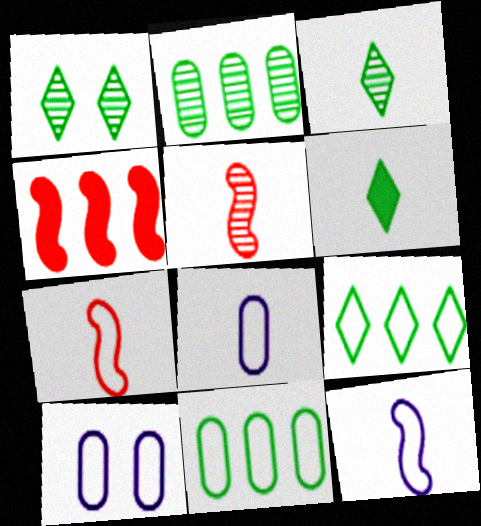[[1, 4, 8], 
[1, 6, 9], 
[3, 4, 10], 
[5, 6, 8], 
[7, 9, 10]]